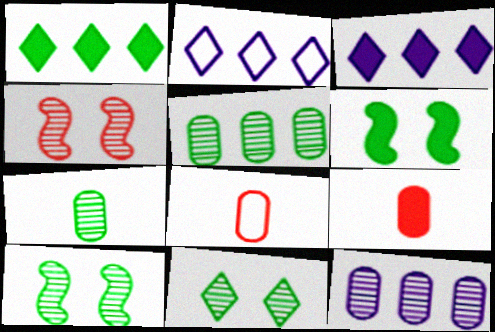[[2, 9, 10], 
[3, 6, 9], 
[3, 8, 10]]